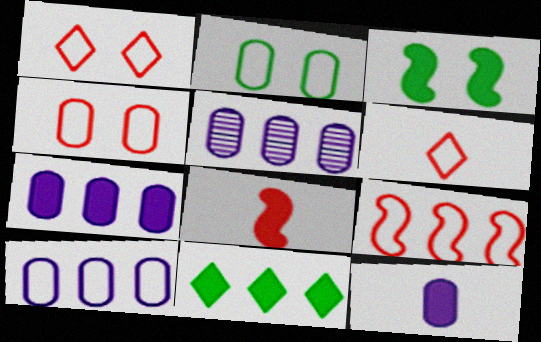[[3, 5, 6], 
[4, 6, 9], 
[5, 7, 10], 
[5, 9, 11]]